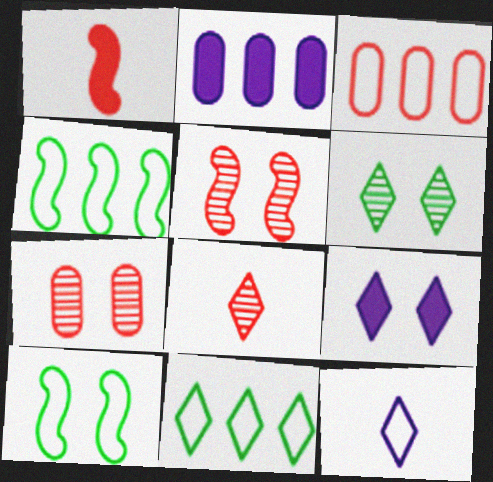[[2, 8, 10], 
[3, 10, 12], 
[7, 9, 10], 
[8, 9, 11]]